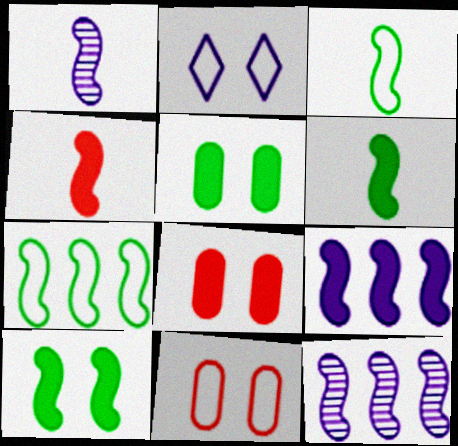[[1, 3, 4], 
[4, 9, 10]]